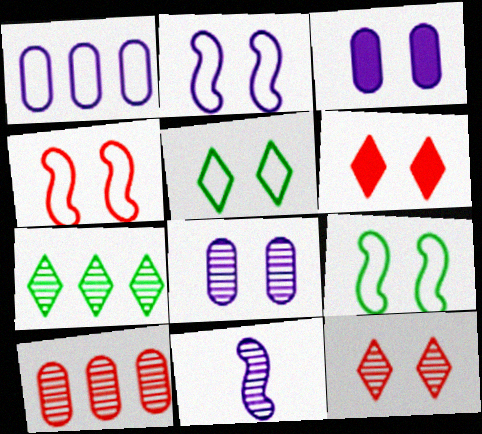[[2, 4, 9], 
[3, 9, 12], 
[6, 8, 9]]